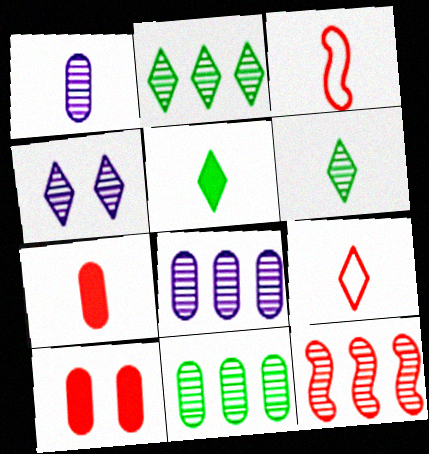[[1, 3, 5], 
[2, 8, 12], 
[9, 10, 12]]